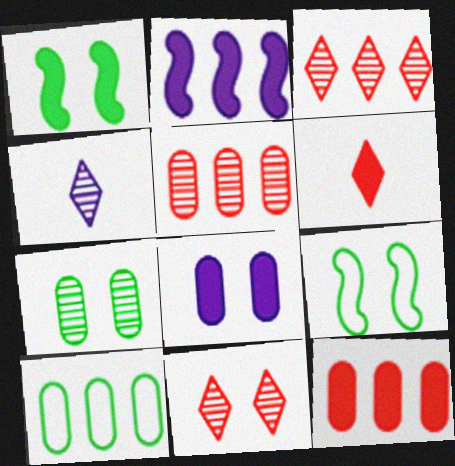[[2, 3, 10], 
[4, 9, 12], 
[8, 9, 11]]